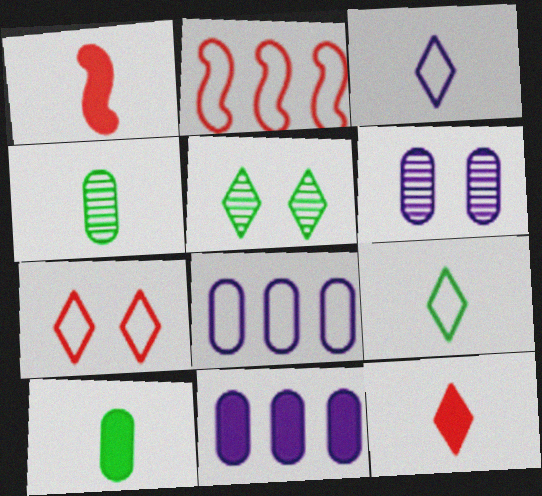[[1, 3, 4], 
[1, 5, 8]]